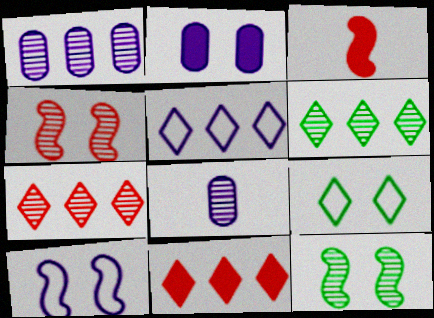[[1, 3, 9], 
[2, 4, 9], 
[4, 6, 8], 
[5, 6, 11], 
[7, 8, 12]]